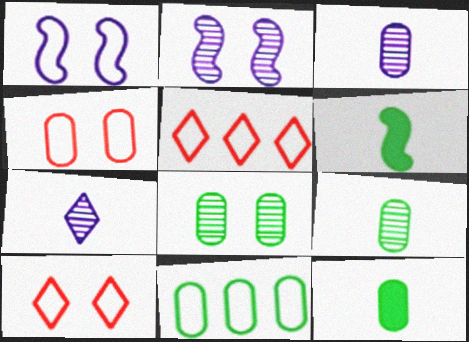[[2, 5, 12], 
[8, 11, 12]]